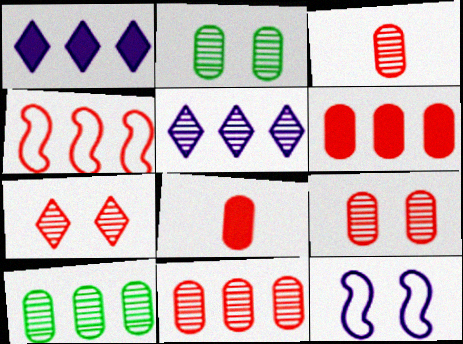[[1, 4, 10], 
[3, 9, 11], 
[4, 7, 8]]